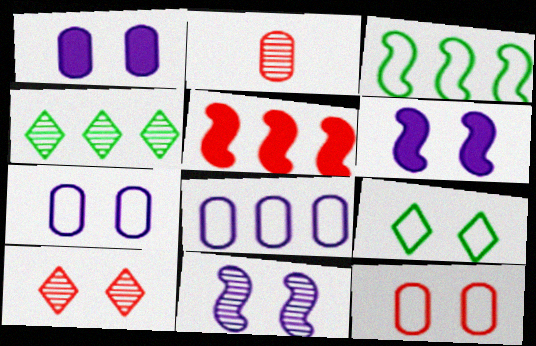[[2, 4, 11], 
[4, 5, 8]]